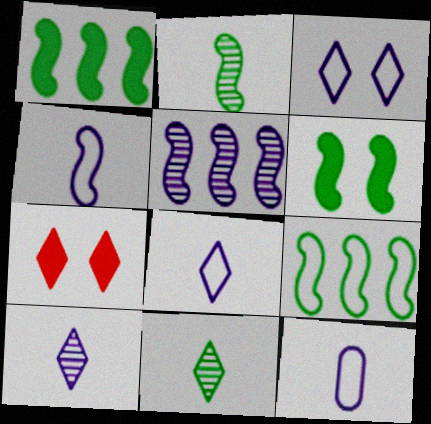[[2, 6, 9], 
[4, 8, 12]]